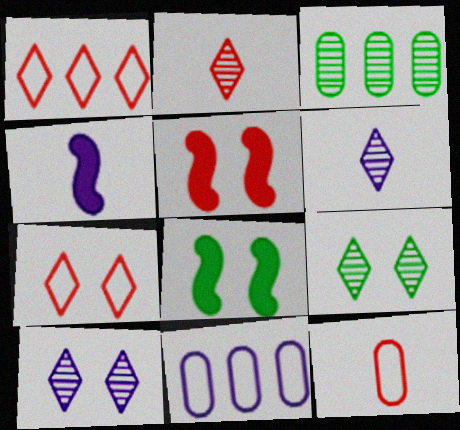[[2, 8, 11], 
[3, 4, 7], 
[4, 10, 11]]